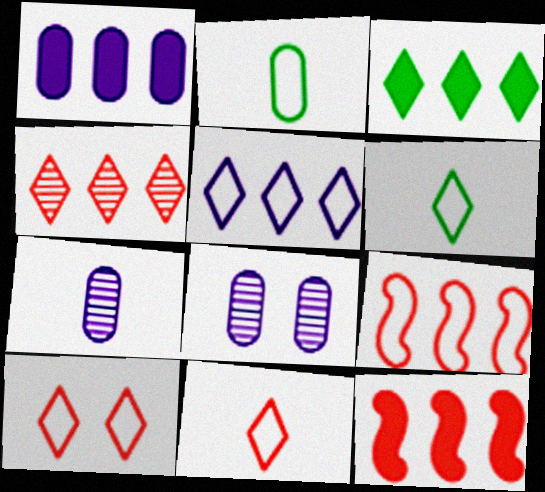[[1, 3, 12], 
[3, 4, 5], 
[5, 6, 10], 
[6, 8, 12]]